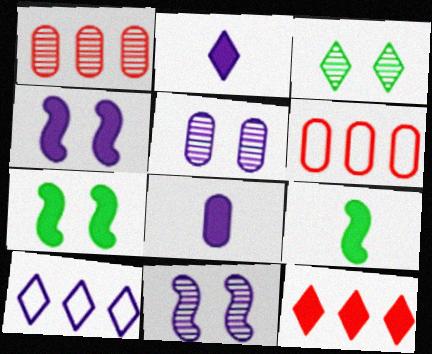[[7, 8, 12], 
[8, 10, 11]]